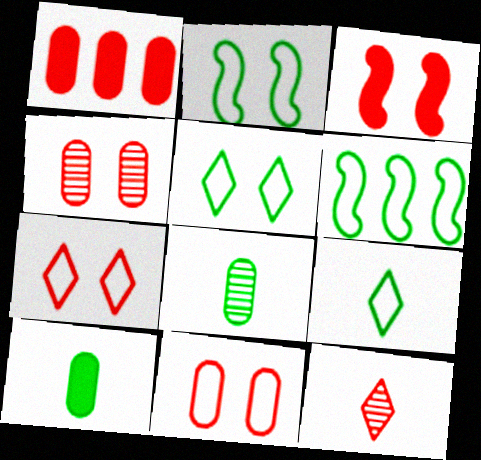[[3, 4, 7]]